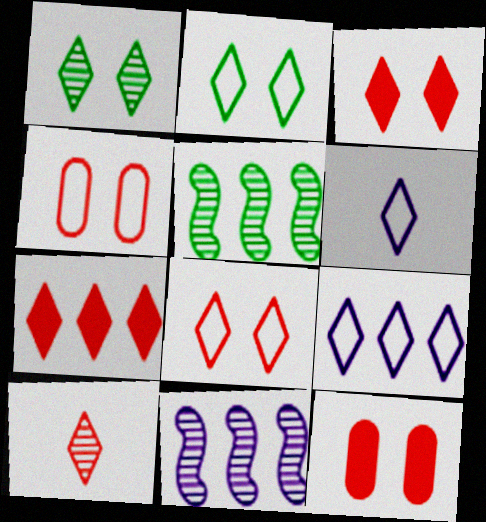[[1, 6, 7], 
[5, 6, 12], 
[7, 8, 10]]